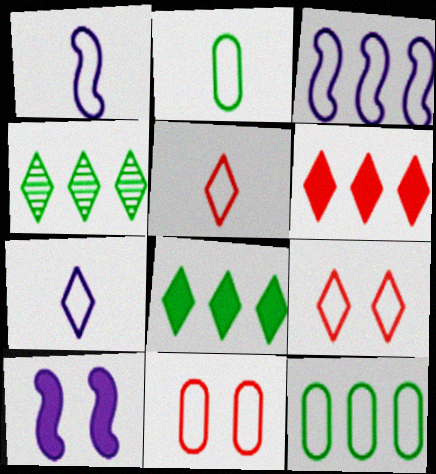[[1, 2, 5], 
[1, 9, 12], 
[2, 3, 9]]